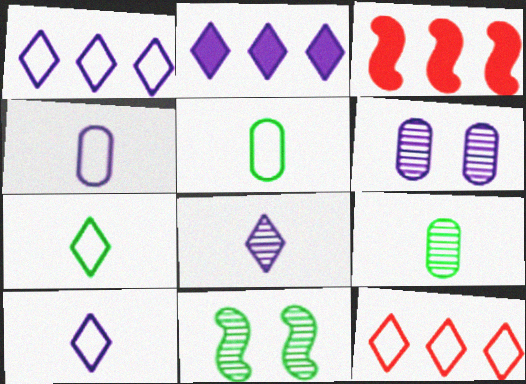[[3, 6, 7]]